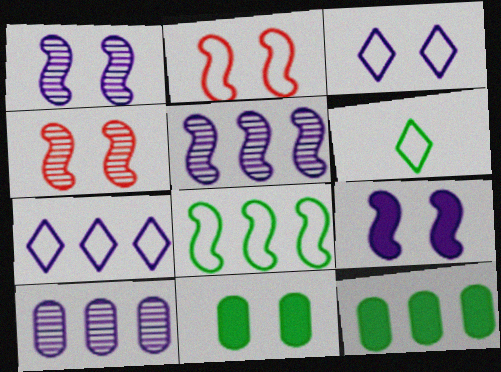[[3, 4, 11]]